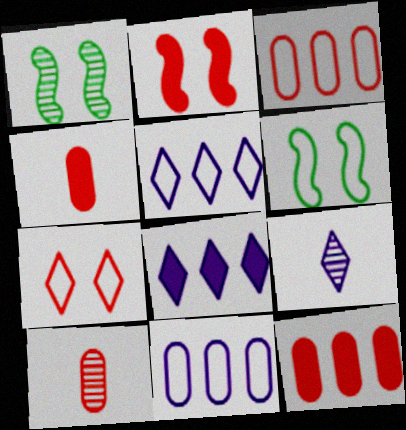[[1, 4, 5], 
[6, 8, 10], 
[6, 9, 12]]